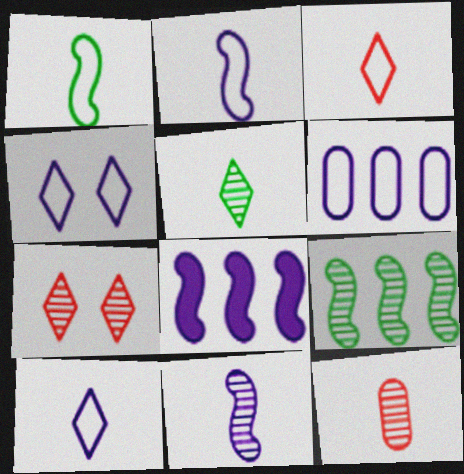[[2, 4, 6], 
[5, 11, 12]]